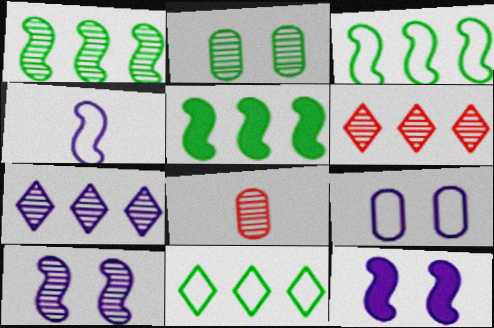[[1, 3, 5], 
[8, 11, 12]]